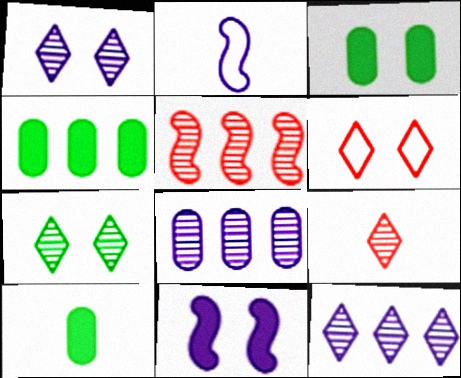[[2, 9, 10], 
[3, 4, 10], 
[7, 9, 12]]